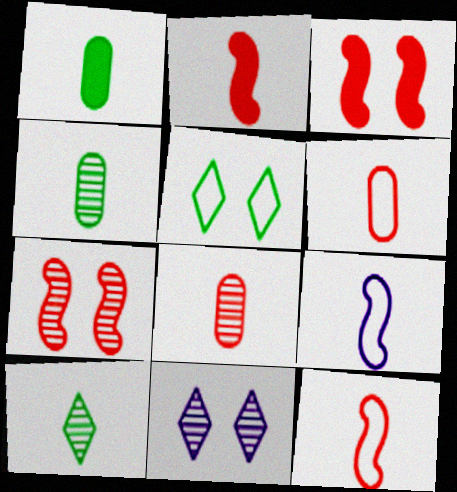[]